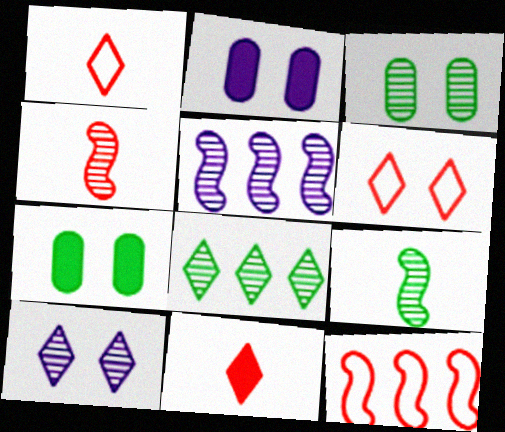[[1, 5, 7], 
[3, 8, 9]]